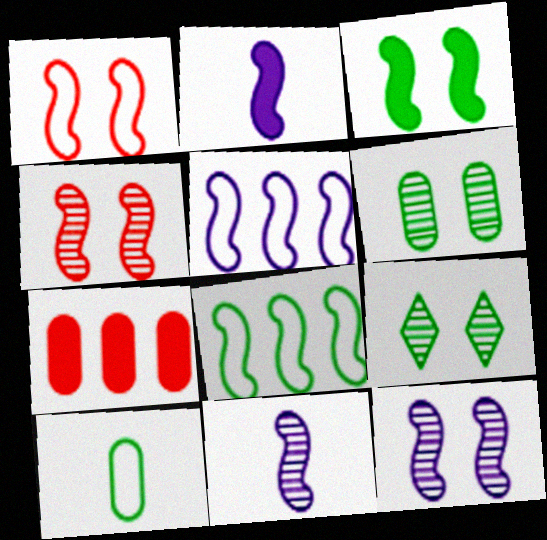[[1, 3, 12], 
[2, 4, 8], 
[2, 5, 12]]